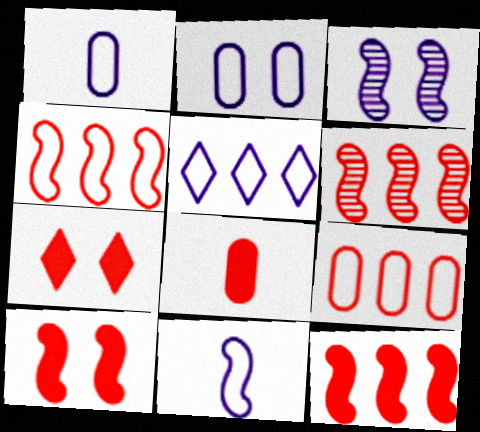[[2, 5, 11], 
[4, 6, 12], 
[7, 8, 12]]